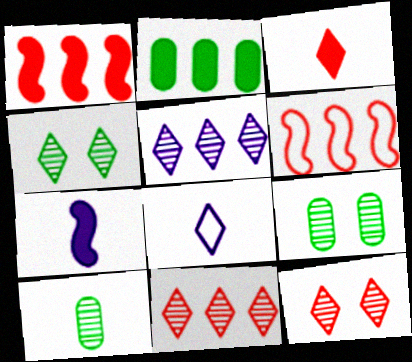[[1, 8, 9], 
[2, 5, 6]]